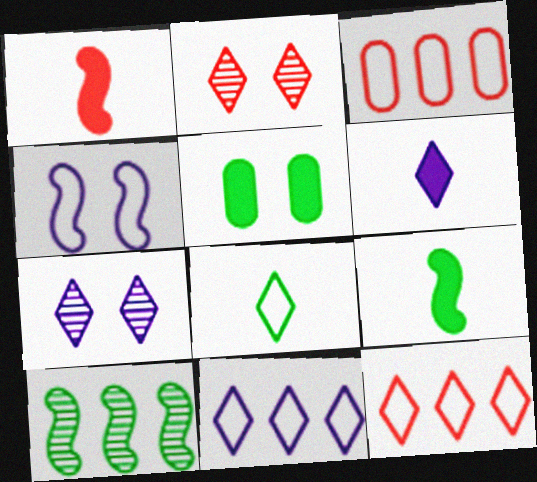[[1, 2, 3], 
[1, 4, 10], 
[2, 4, 5], 
[3, 4, 8], 
[3, 7, 9], 
[5, 8, 10], 
[6, 7, 11]]